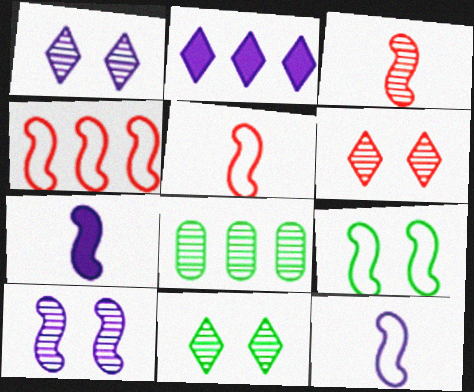[[1, 3, 8], 
[1, 6, 11], 
[2, 4, 8], 
[4, 9, 12]]